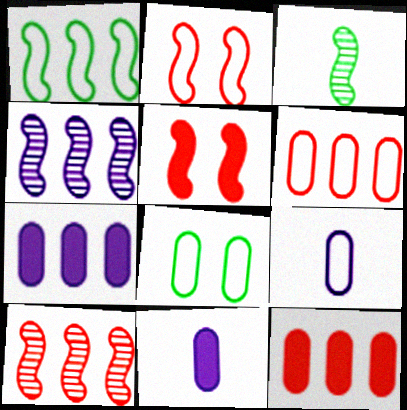[[6, 8, 9]]